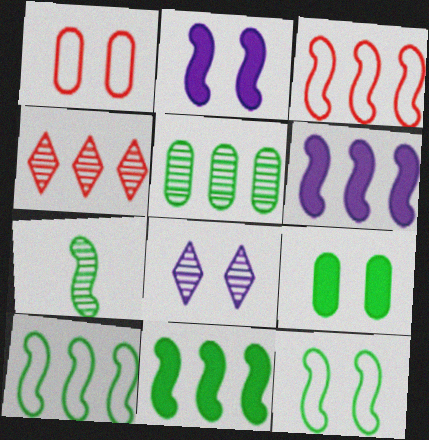[[2, 3, 7], 
[7, 11, 12]]